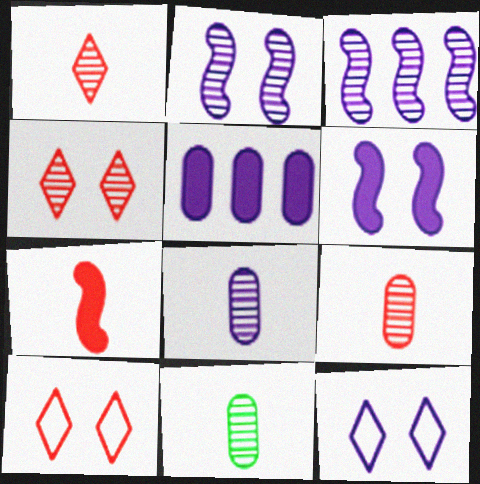[[3, 4, 11], 
[8, 9, 11]]